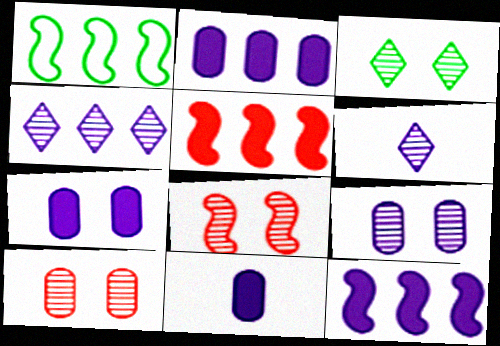[[2, 7, 11], 
[3, 8, 9]]